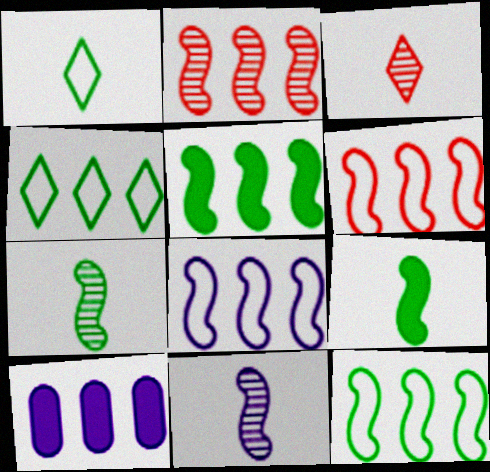[[2, 4, 10], 
[2, 5, 8], 
[6, 8, 12]]